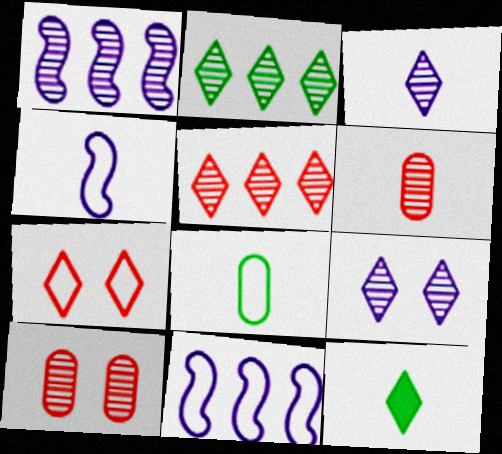[[4, 6, 12], 
[7, 8, 11], 
[10, 11, 12]]